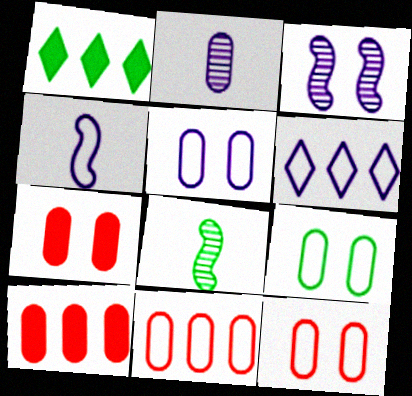[[1, 8, 9], 
[2, 9, 10], 
[4, 5, 6], 
[5, 9, 12], 
[6, 7, 8]]